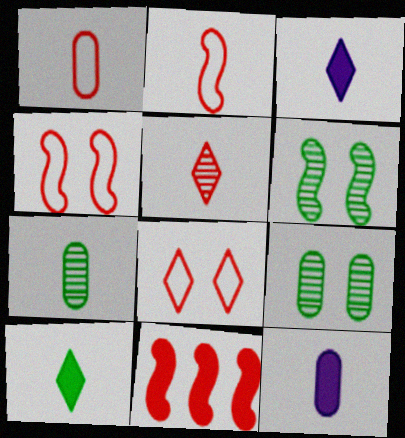[[1, 7, 12], 
[2, 3, 7]]